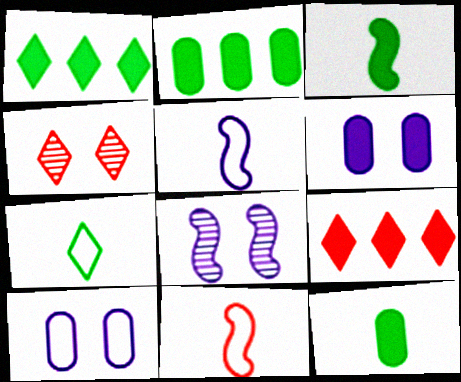[[2, 4, 5], 
[3, 6, 9]]